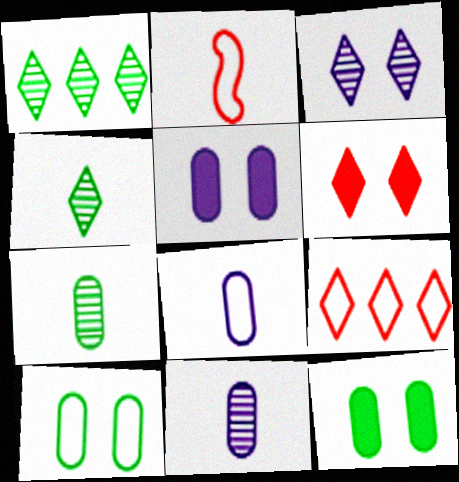[[1, 2, 5]]